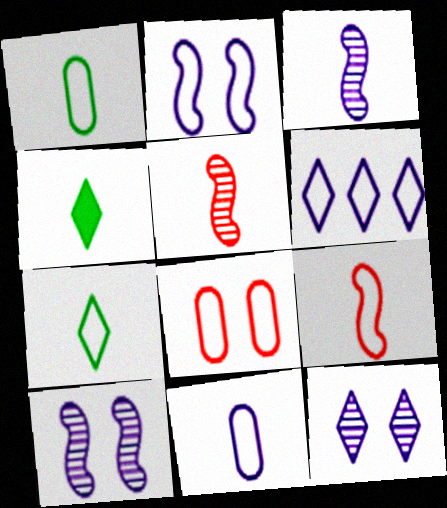[[2, 6, 11], 
[4, 5, 11], 
[7, 9, 11]]